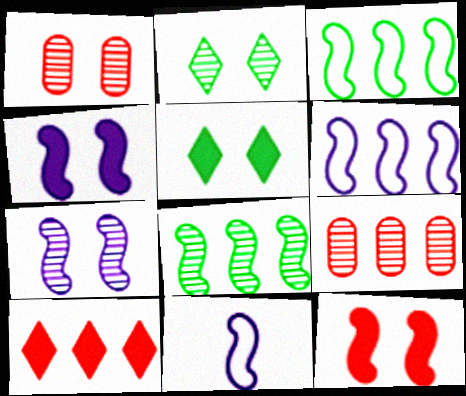[[1, 2, 7], 
[5, 9, 11], 
[8, 11, 12]]